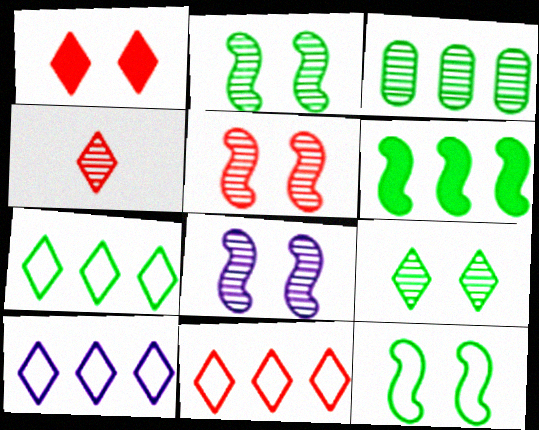[[1, 4, 11], 
[2, 5, 8], 
[3, 4, 8], 
[3, 6, 7], 
[7, 10, 11]]